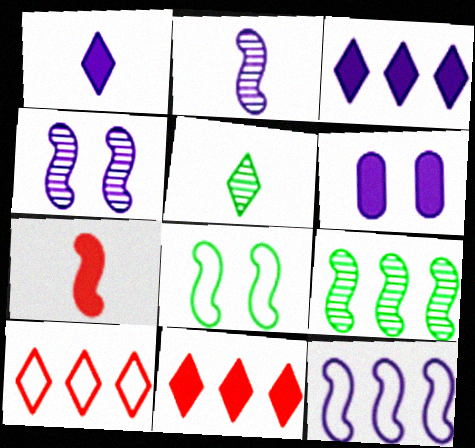[]